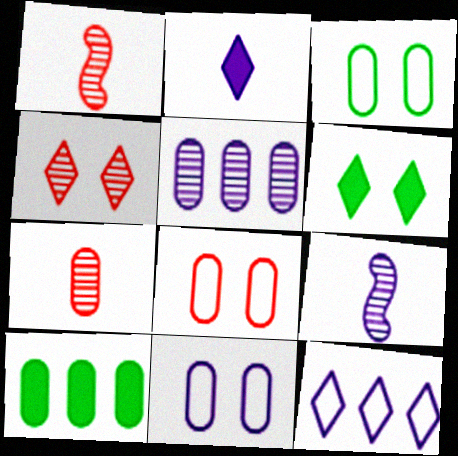[[3, 8, 11], 
[7, 10, 11]]